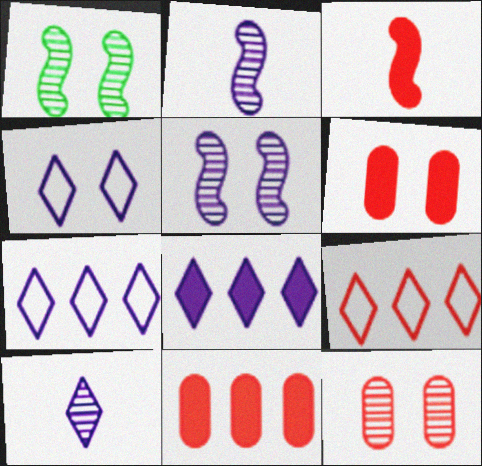[[1, 4, 6], 
[3, 9, 12], 
[4, 8, 10]]